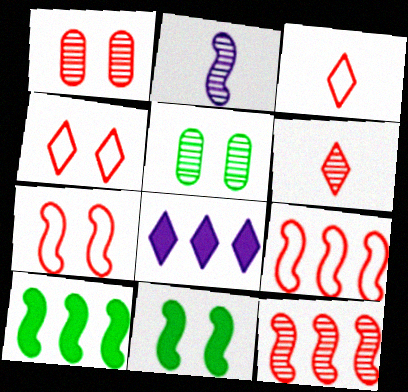[[1, 6, 12], 
[2, 7, 10], 
[2, 9, 11]]